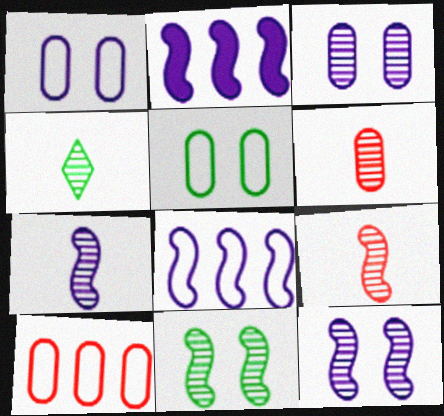[[4, 6, 7]]